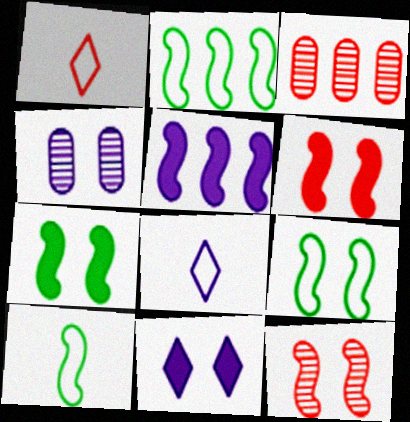[[1, 3, 6], 
[2, 9, 10], 
[3, 7, 8], 
[3, 10, 11], 
[4, 5, 8], 
[5, 10, 12]]